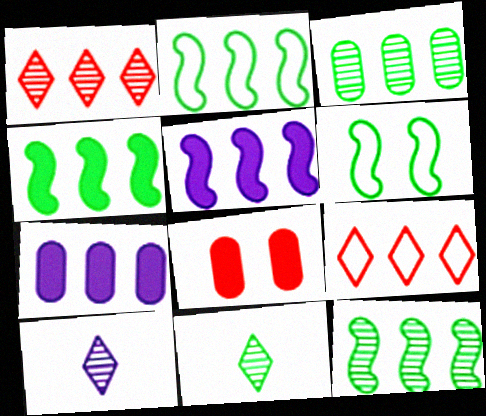[[1, 2, 7], 
[2, 4, 12], 
[2, 8, 10], 
[3, 5, 9], 
[7, 9, 12]]